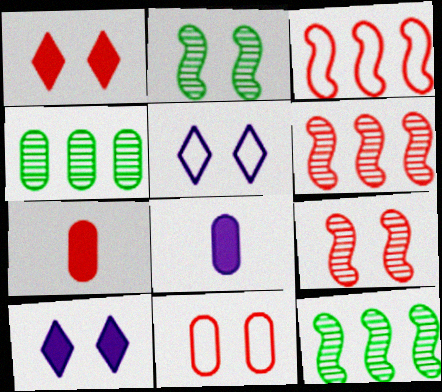[[1, 9, 11], 
[2, 10, 11], 
[4, 8, 11], 
[5, 7, 12]]